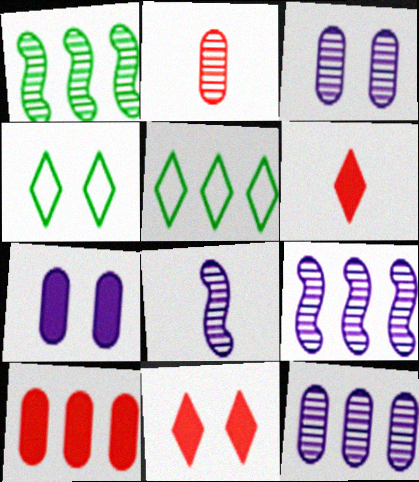[[4, 8, 10], 
[5, 9, 10]]